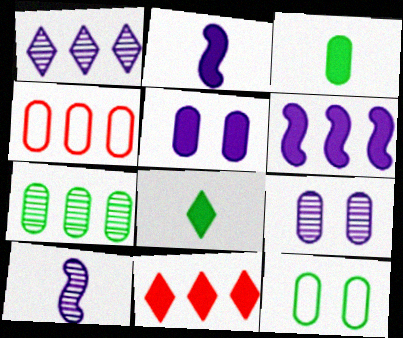[[1, 9, 10], 
[3, 4, 9], 
[3, 7, 12], 
[10, 11, 12]]